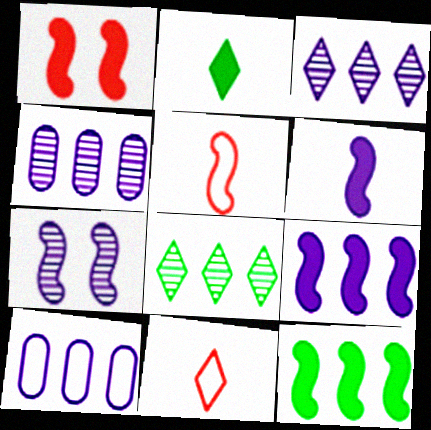[[1, 6, 12], 
[3, 9, 10], 
[5, 7, 12]]